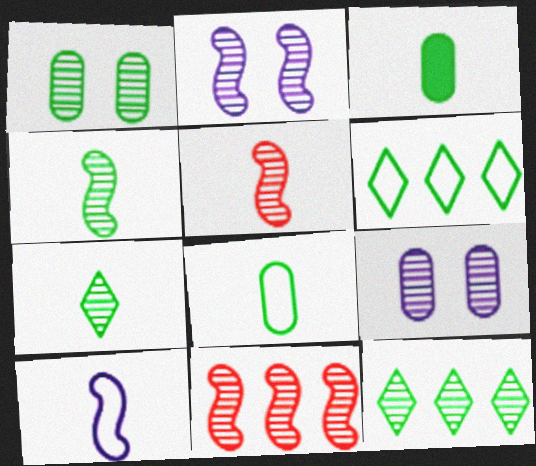[[1, 4, 12], 
[2, 4, 11], 
[5, 9, 12], 
[7, 9, 11]]